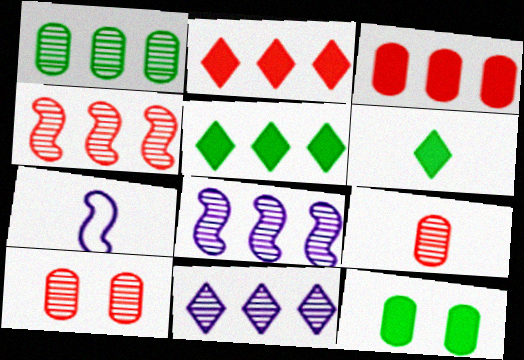[[1, 4, 11], 
[5, 7, 10], 
[6, 7, 9]]